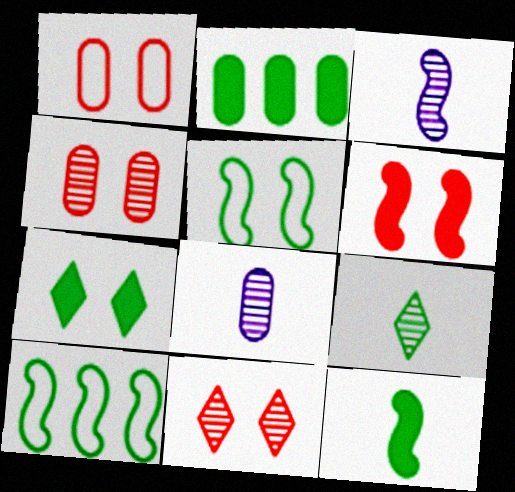[[1, 2, 8], 
[1, 6, 11], 
[2, 5, 9], 
[2, 7, 12], 
[3, 6, 10]]